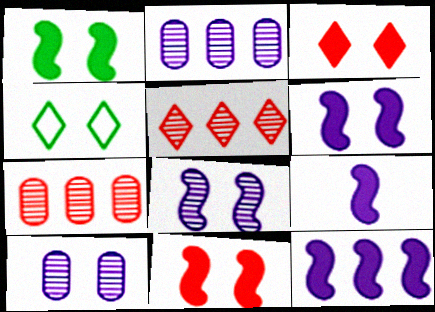[[1, 6, 11], 
[4, 7, 9], 
[4, 10, 11], 
[6, 9, 12]]